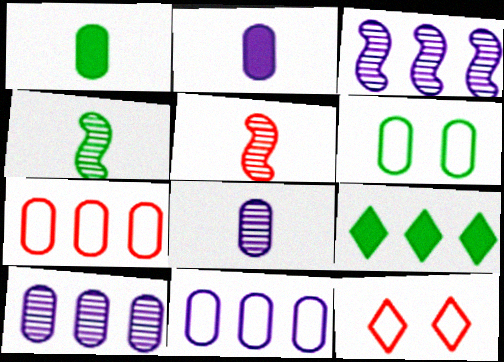[[1, 3, 12], 
[3, 7, 9], 
[4, 6, 9]]